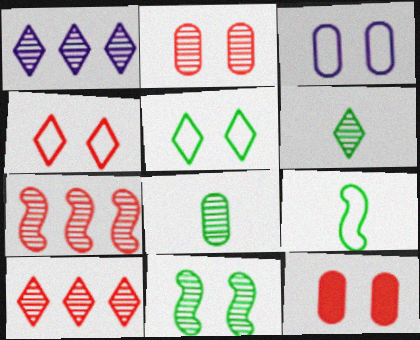[[1, 9, 12]]